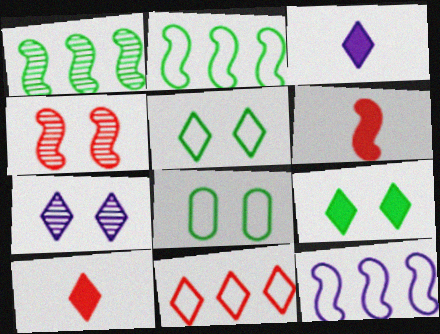[]